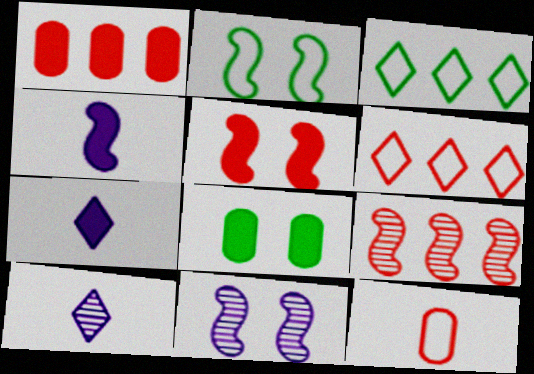[[1, 2, 10], 
[1, 6, 9], 
[2, 4, 9], 
[2, 5, 11]]